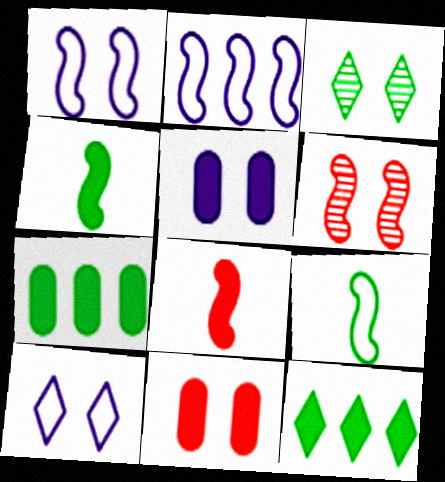[[1, 3, 11], 
[2, 4, 6], 
[3, 7, 9], 
[5, 8, 12]]